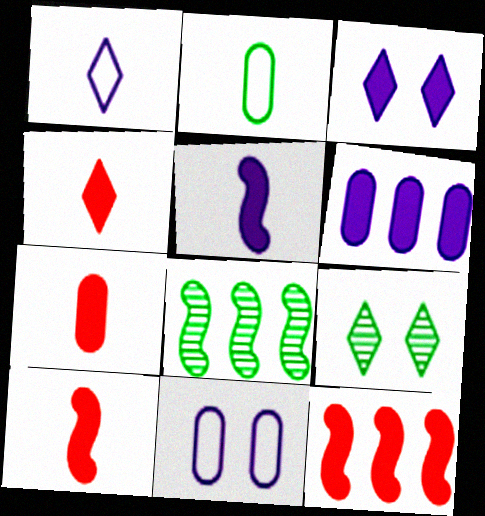[[3, 5, 6], 
[4, 7, 10], 
[4, 8, 11]]